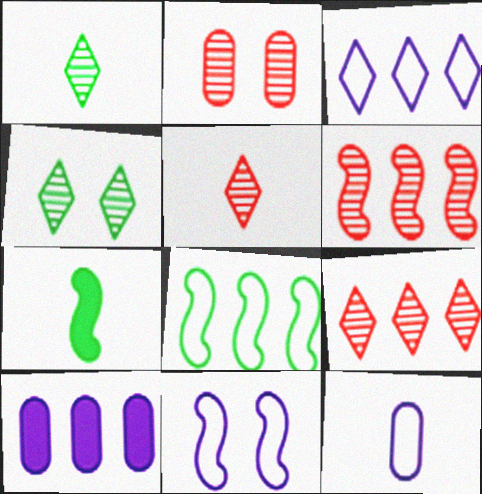[[2, 3, 7], 
[2, 5, 6], 
[3, 11, 12], 
[5, 7, 12], 
[6, 7, 11], 
[8, 9, 10]]